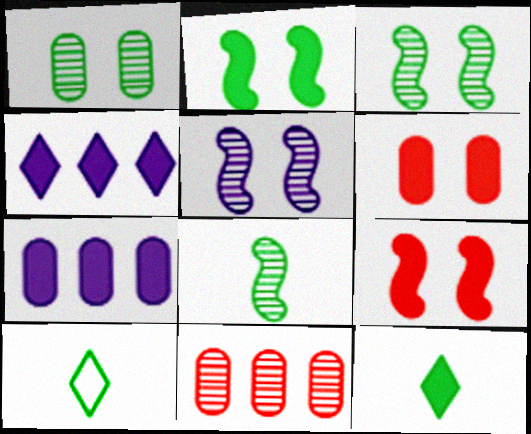[[7, 9, 12]]